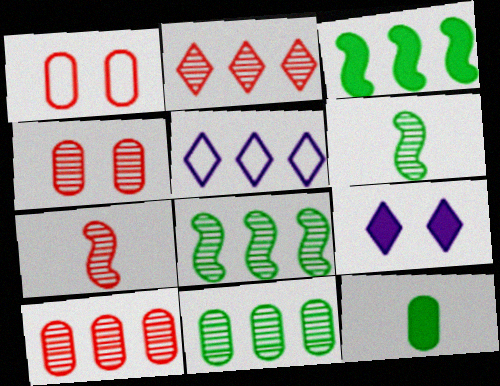[[2, 4, 7], 
[3, 5, 10]]